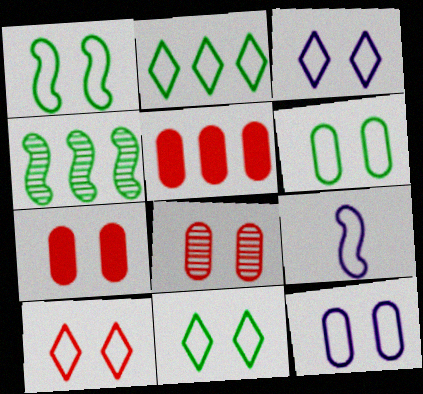[[1, 6, 11], 
[1, 10, 12], 
[3, 10, 11]]